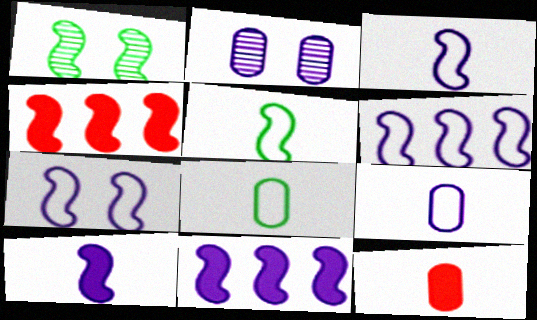[[1, 3, 4], 
[3, 6, 7]]